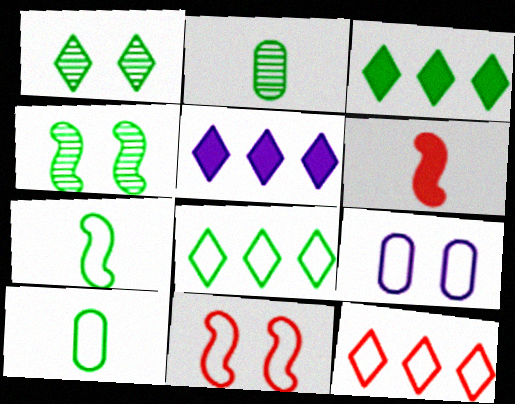[[2, 5, 11], 
[3, 4, 10], 
[7, 9, 12]]